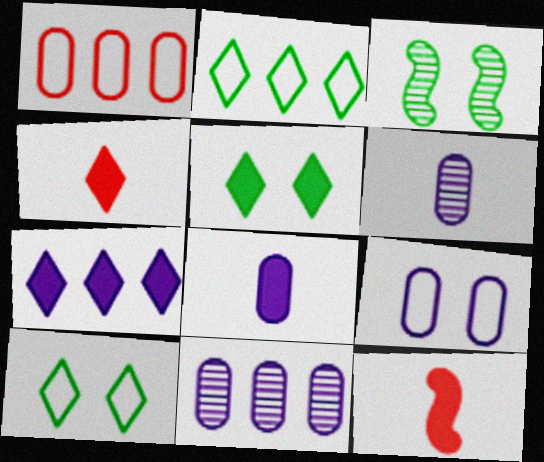[[4, 5, 7], 
[8, 9, 11], 
[10, 11, 12]]